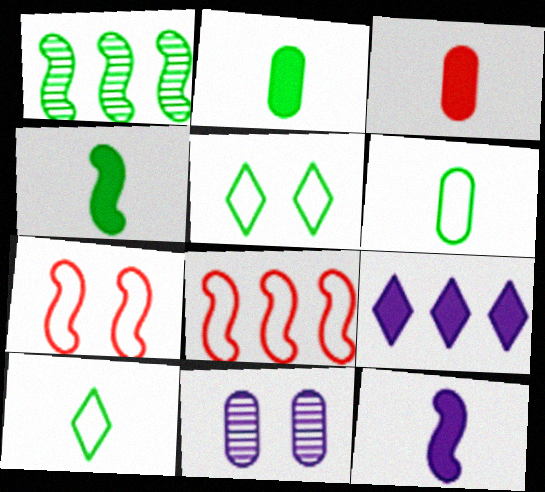[[1, 2, 5], 
[1, 7, 12]]